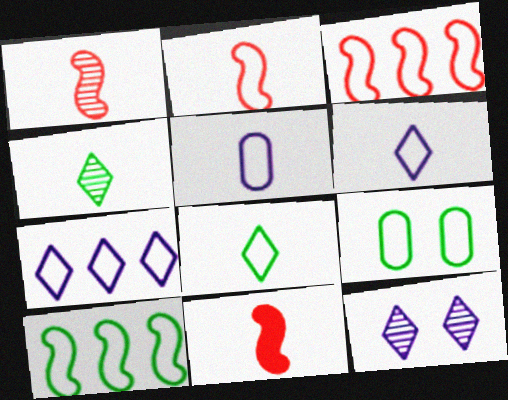[[1, 2, 11], 
[2, 5, 8], 
[2, 7, 9], 
[3, 6, 9], 
[4, 5, 11], 
[8, 9, 10]]